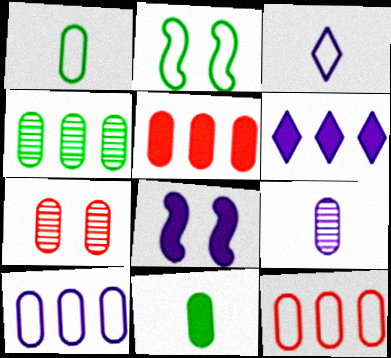[[2, 3, 12], 
[4, 5, 10], 
[4, 7, 9], 
[7, 10, 11]]